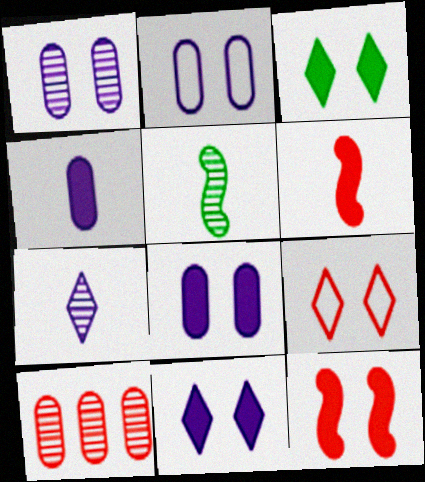[[1, 2, 8], 
[3, 8, 12], 
[6, 9, 10]]